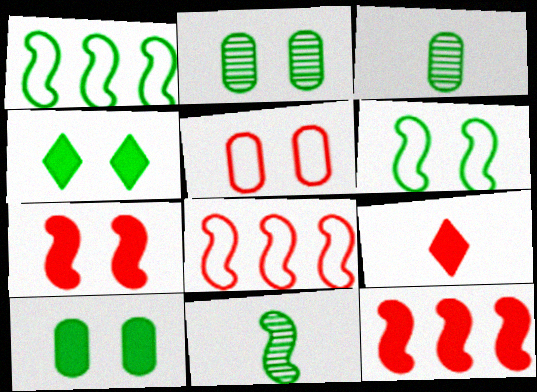[[1, 3, 4], 
[2, 4, 6]]